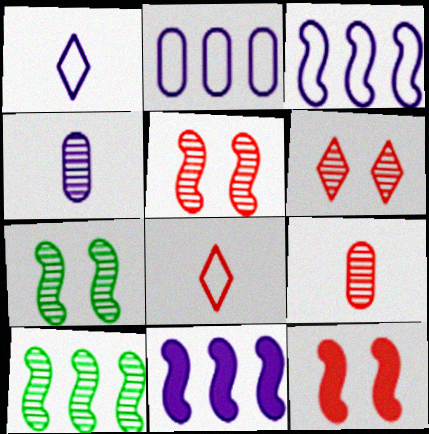[[4, 6, 10]]